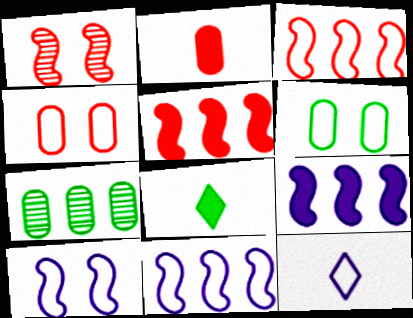[[3, 6, 12]]